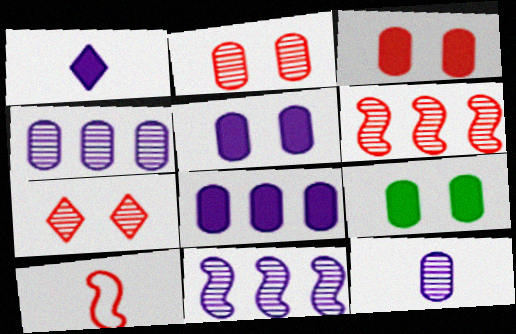[[3, 5, 9]]